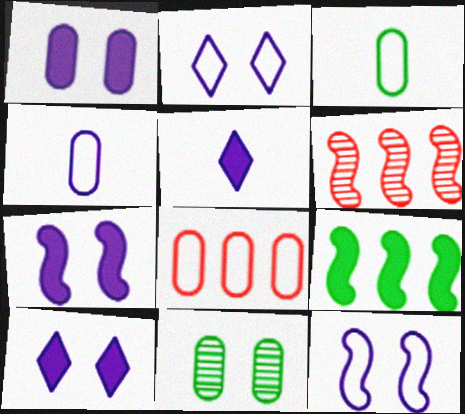[[1, 7, 10], 
[3, 6, 10]]